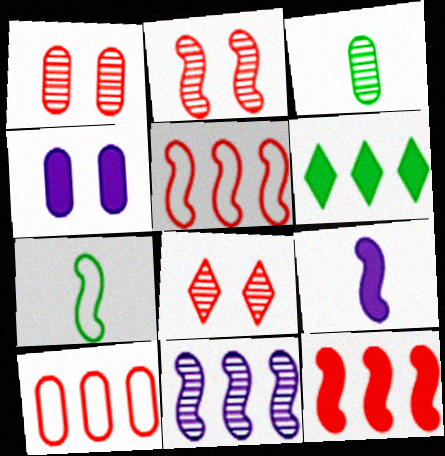[[1, 2, 8], 
[3, 4, 10], 
[3, 8, 11], 
[6, 10, 11]]